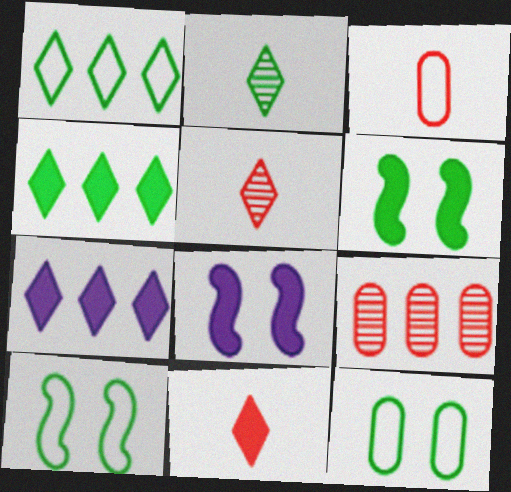[]